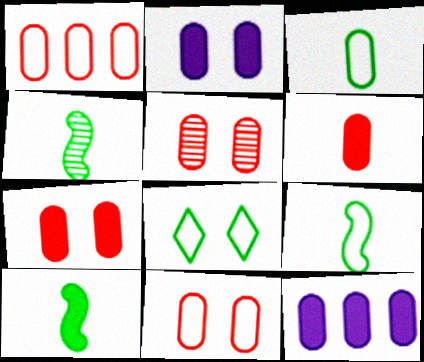[[1, 5, 6], 
[3, 5, 12], 
[4, 9, 10], 
[5, 7, 11]]